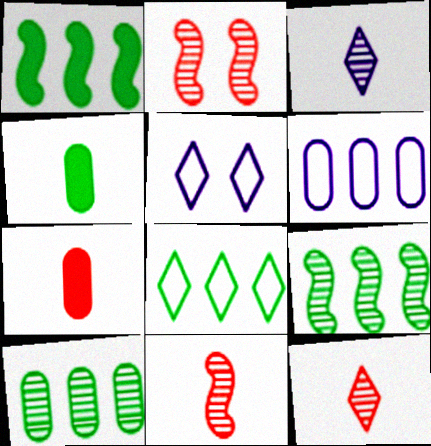[[1, 8, 10], 
[2, 3, 10], 
[5, 7, 9]]